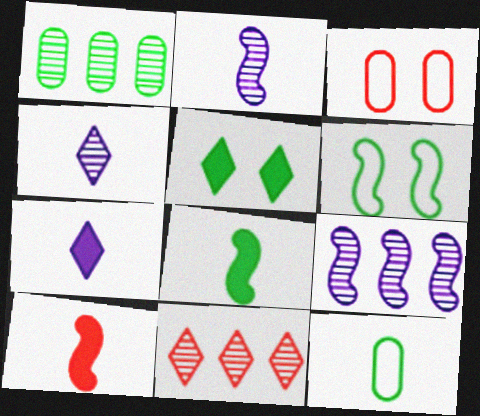[[1, 9, 11], 
[3, 10, 11], 
[4, 10, 12], 
[6, 9, 10]]